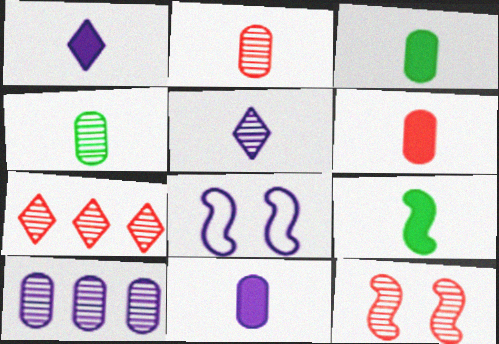[[1, 6, 9], 
[1, 8, 10], 
[2, 7, 12], 
[3, 6, 11], 
[3, 7, 8]]